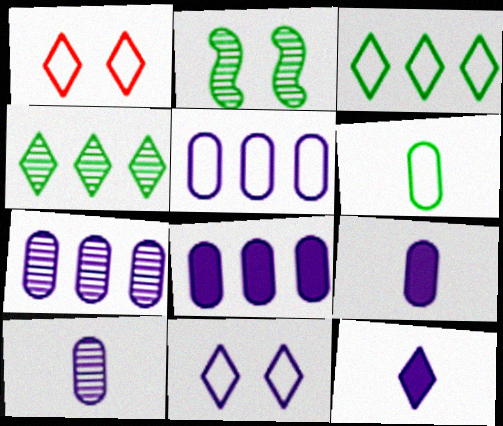[[1, 4, 12], 
[5, 7, 8]]